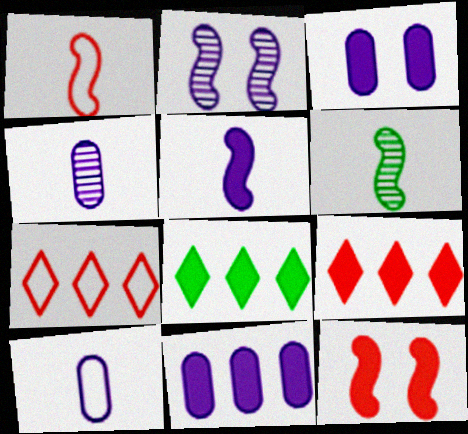[[1, 5, 6], 
[3, 6, 7]]